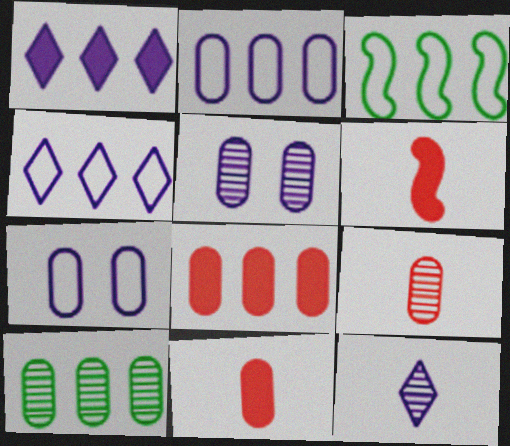[[2, 8, 10], 
[5, 9, 10], 
[7, 10, 11]]